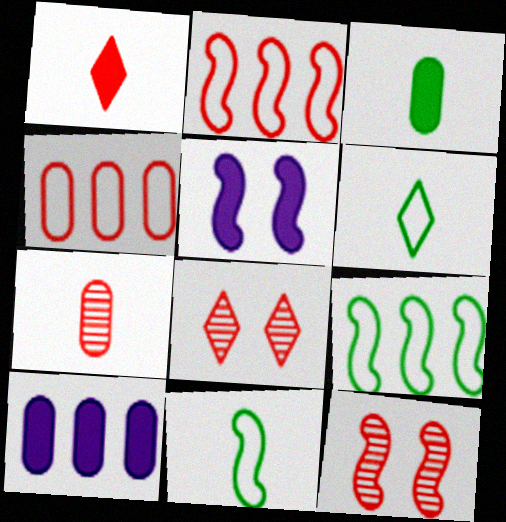[[1, 4, 12], 
[6, 10, 12], 
[8, 10, 11]]